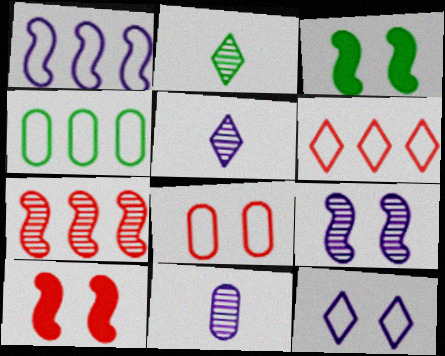[[1, 4, 6], 
[2, 3, 4], 
[3, 6, 11], 
[4, 5, 10]]